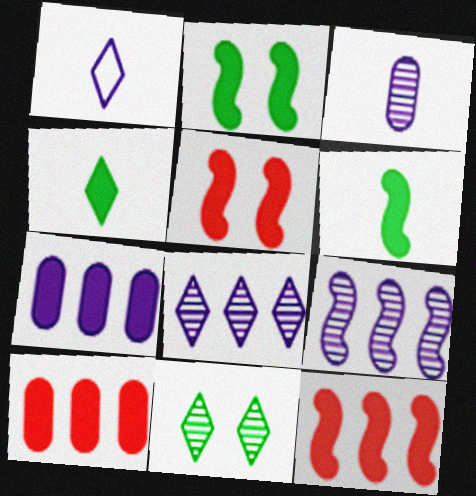[[4, 5, 7]]